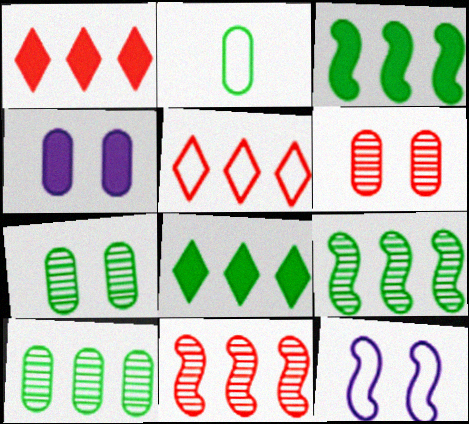[[2, 5, 12]]